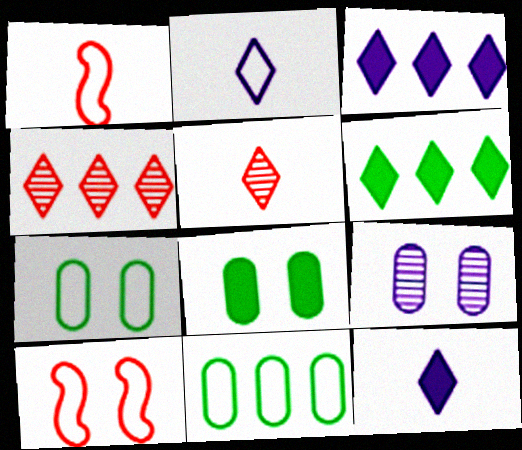[[1, 6, 9], 
[2, 10, 11]]